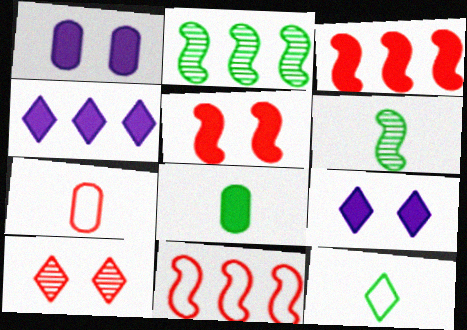[[2, 7, 9], 
[3, 7, 10], 
[3, 8, 9], 
[4, 5, 8], 
[4, 10, 12], 
[6, 8, 12]]